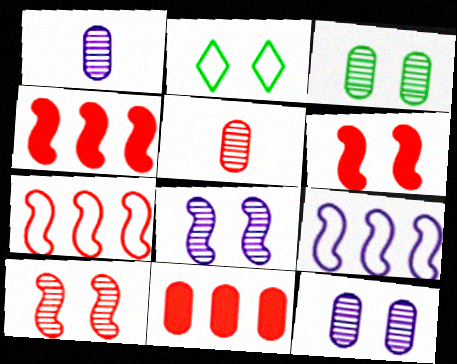[[1, 2, 4], 
[2, 6, 12]]